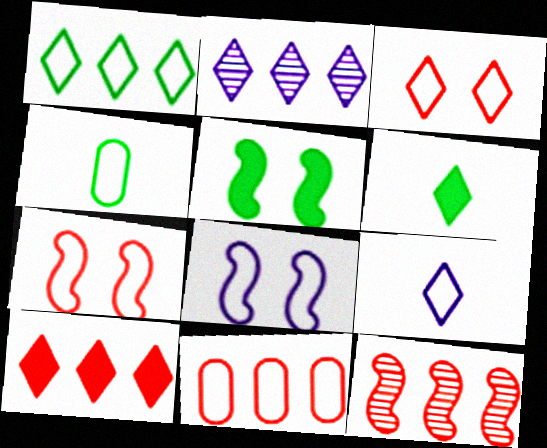[[1, 2, 10], 
[1, 3, 9], 
[2, 3, 6], 
[10, 11, 12]]